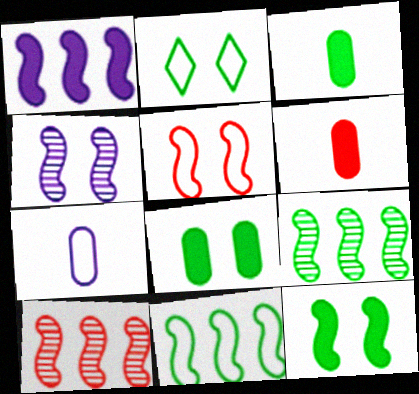[[1, 10, 11], 
[2, 3, 9], 
[4, 5, 12]]